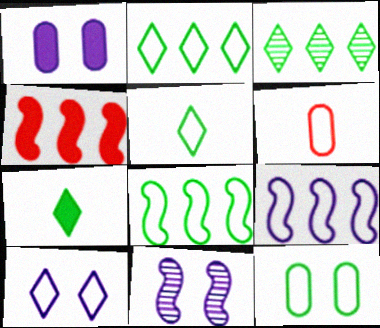[[1, 4, 7], 
[1, 10, 11], 
[5, 8, 12], 
[6, 8, 10]]